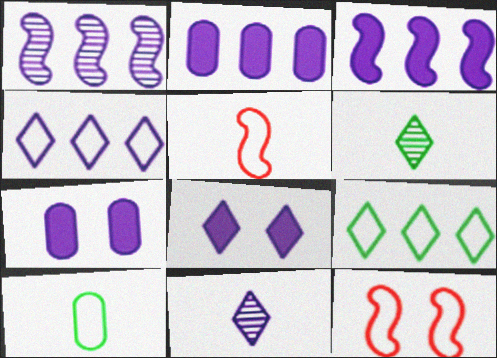[[1, 2, 4], 
[2, 6, 12], 
[4, 8, 11], 
[4, 10, 12]]